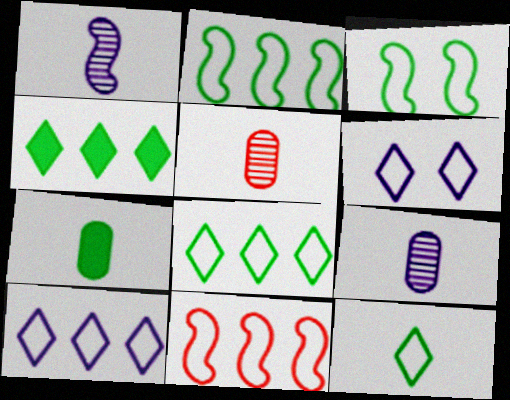[]